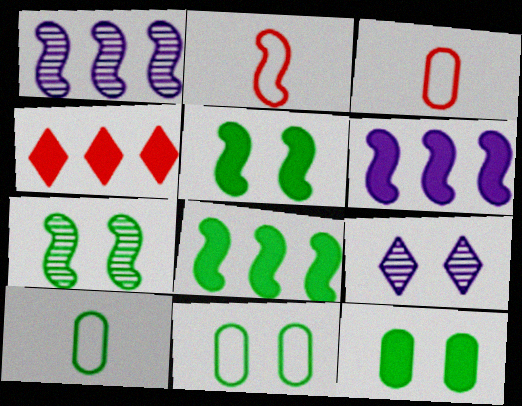[[1, 2, 5], 
[2, 6, 7], 
[3, 8, 9]]